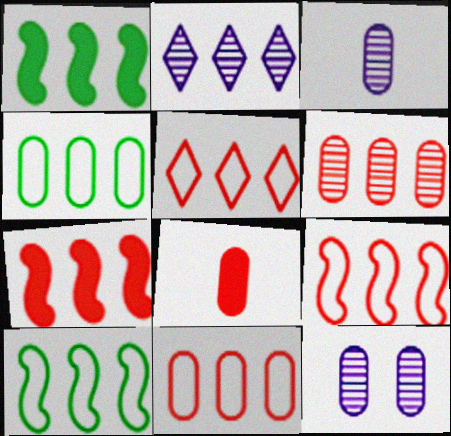[[1, 2, 11], 
[2, 4, 7], 
[4, 8, 12], 
[5, 6, 7], 
[5, 9, 11]]